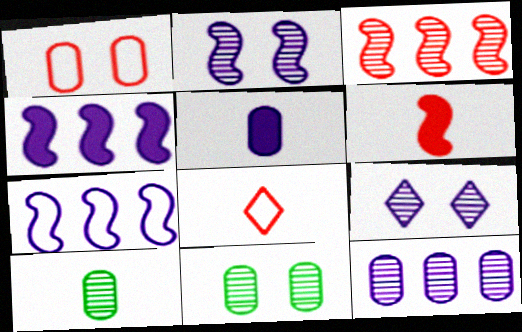[[3, 9, 10], 
[4, 8, 11], 
[5, 7, 9]]